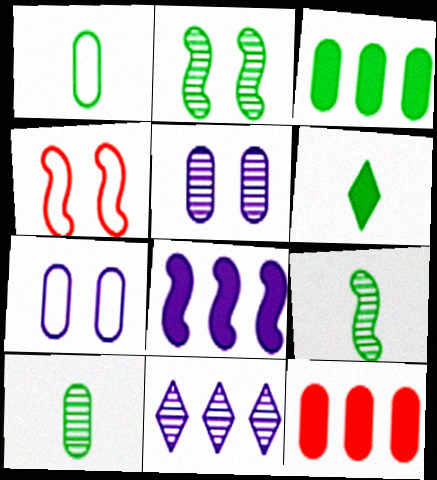[[1, 5, 12], 
[1, 6, 9], 
[4, 8, 9], 
[7, 10, 12]]